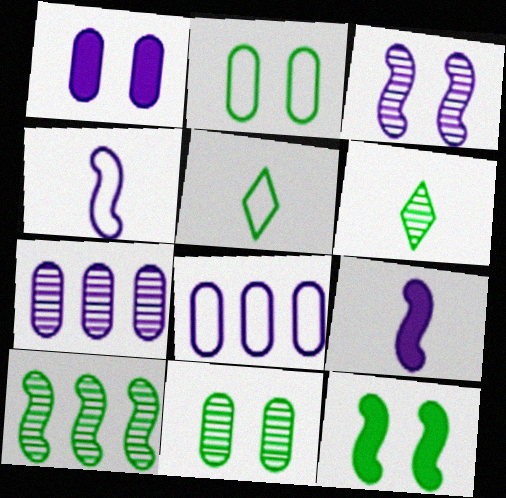[[6, 10, 11]]